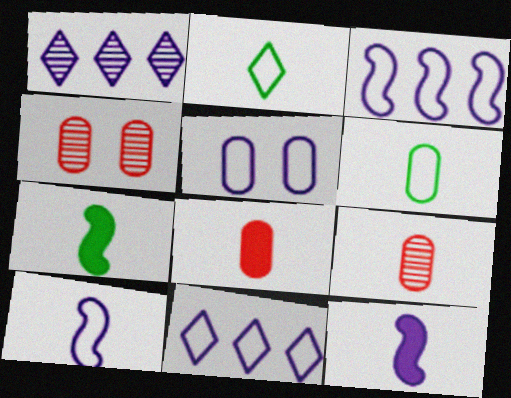[[1, 5, 12], 
[2, 9, 12], 
[4, 7, 11], 
[5, 10, 11]]